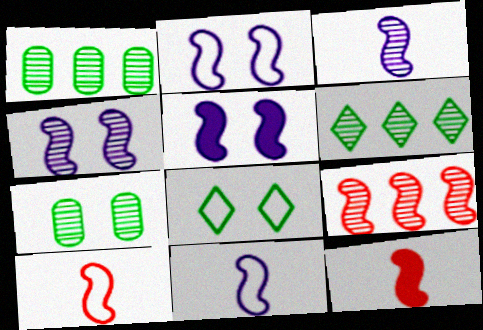[[2, 4, 5]]